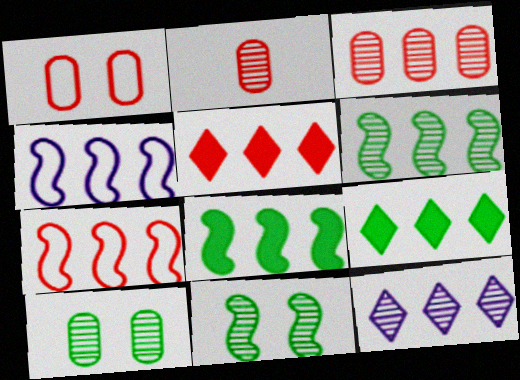[[2, 11, 12], 
[3, 4, 9], 
[3, 5, 7], 
[3, 6, 12]]